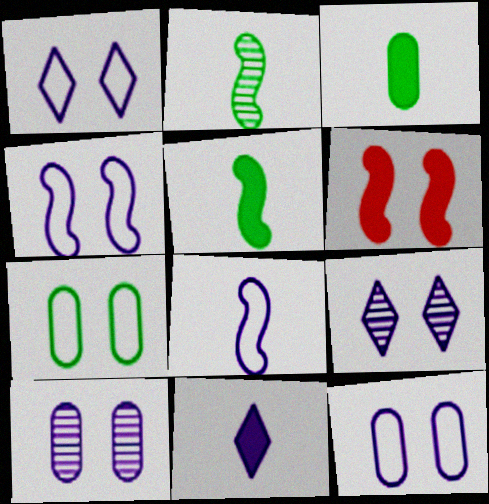[[1, 4, 12], 
[6, 7, 9]]